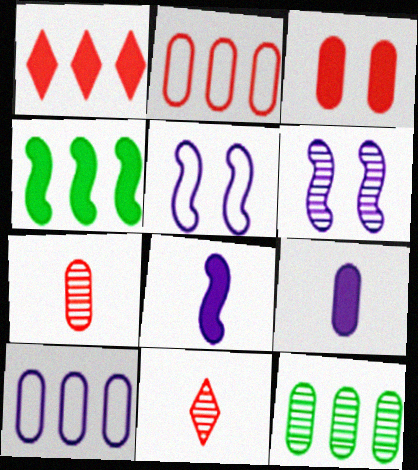[[2, 3, 7], 
[6, 11, 12]]